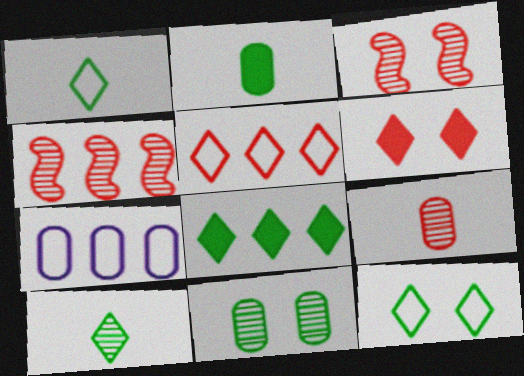[[4, 7, 8], 
[8, 10, 12]]